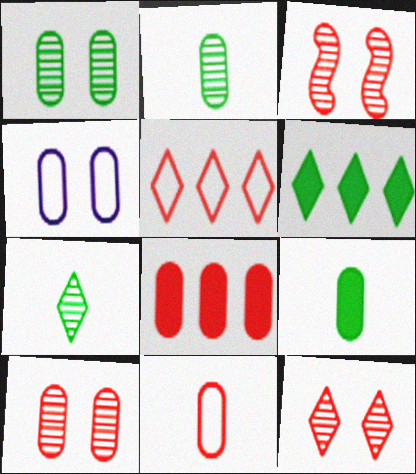[[2, 4, 8], 
[3, 10, 12], 
[8, 10, 11]]